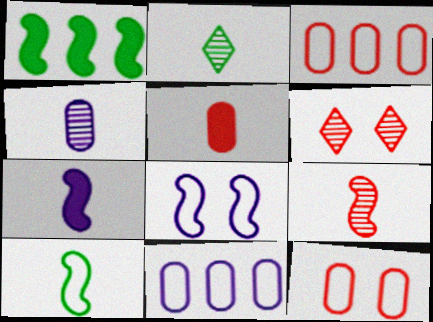[[1, 8, 9], 
[2, 4, 9], 
[7, 9, 10]]